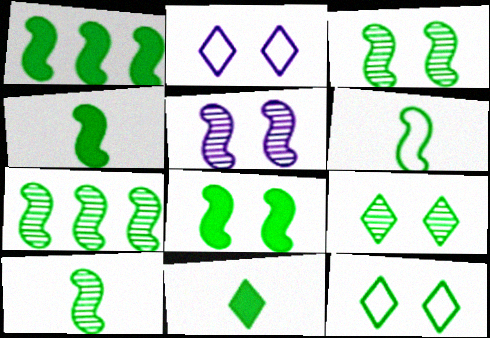[[1, 3, 6], 
[1, 4, 8], 
[3, 7, 10], 
[4, 6, 10], 
[6, 7, 8]]